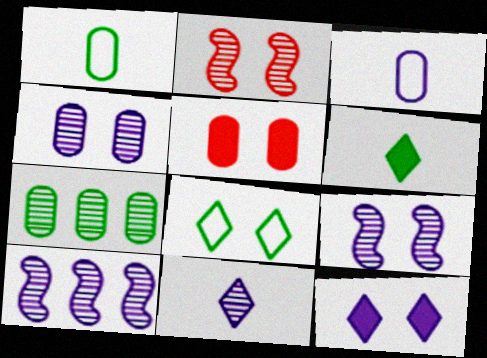[[2, 7, 11], 
[3, 5, 7], 
[3, 10, 12], 
[4, 10, 11], 
[5, 8, 9]]